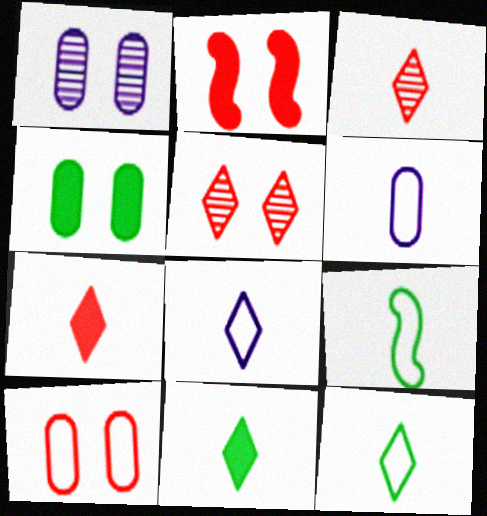[[1, 4, 10], 
[2, 5, 10], 
[3, 8, 11]]